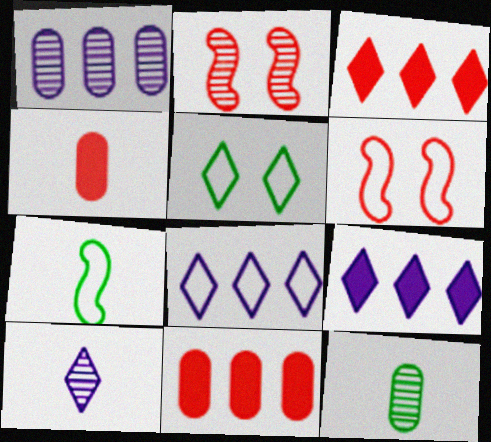[[3, 5, 10], 
[4, 7, 10], 
[6, 9, 12]]